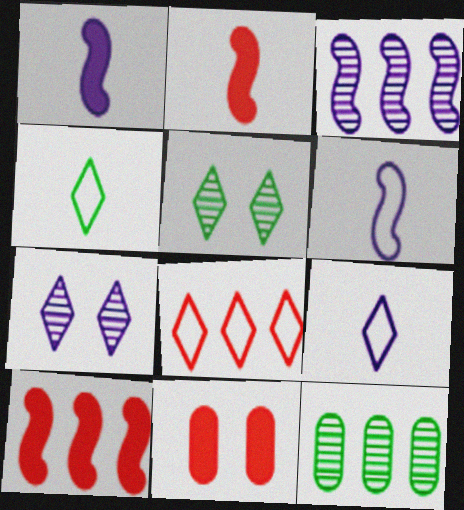[[3, 4, 11]]